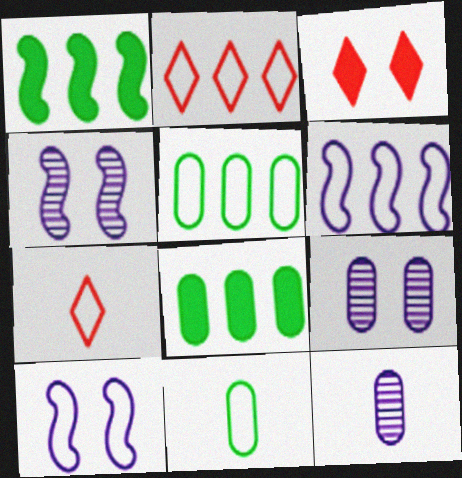[[1, 7, 9], 
[2, 5, 6], 
[2, 10, 11], 
[4, 7, 8], 
[5, 7, 10]]